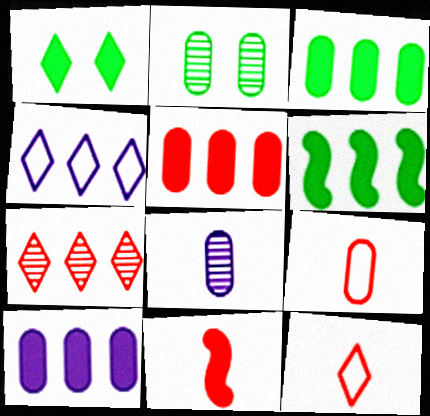[[1, 10, 11], 
[2, 4, 11], 
[2, 9, 10], 
[3, 5, 10]]